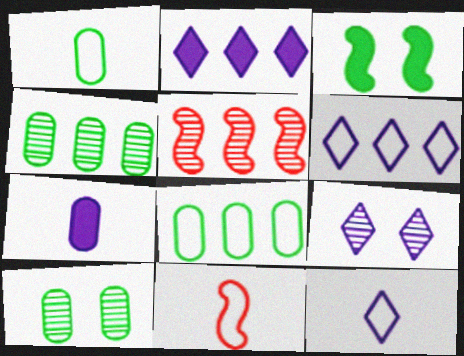[[1, 11, 12], 
[2, 5, 8], 
[2, 9, 12], 
[2, 10, 11]]